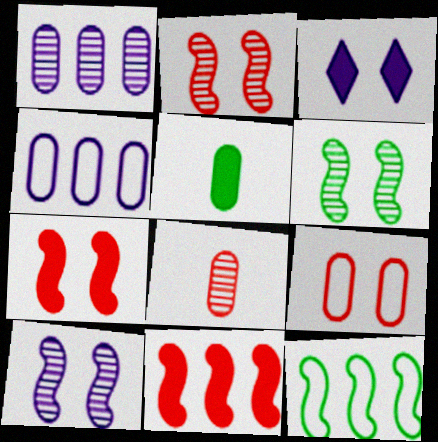[[1, 5, 9], 
[2, 6, 10], 
[3, 5, 11], 
[3, 6, 9], 
[3, 8, 12]]